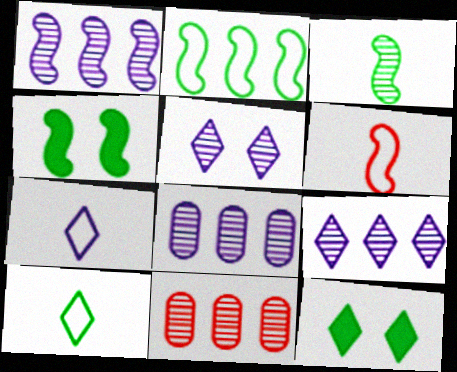[[1, 4, 6], 
[1, 8, 9], 
[2, 3, 4], 
[3, 5, 11], 
[4, 7, 11], 
[6, 8, 12]]